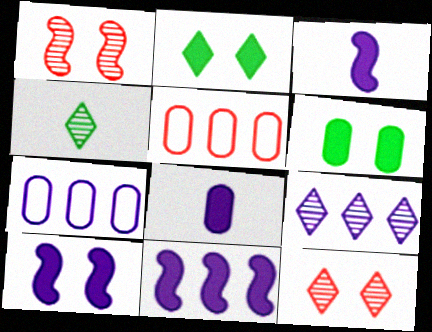[[3, 10, 11], 
[4, 5, 10], 
[4, 9, 12], 
[7, 9, 11]]